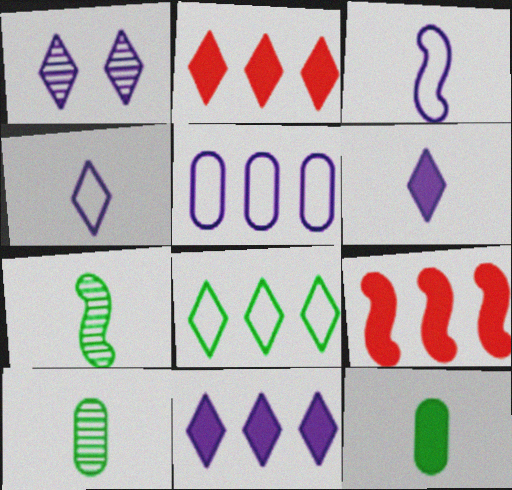[[1, 4, 11]]